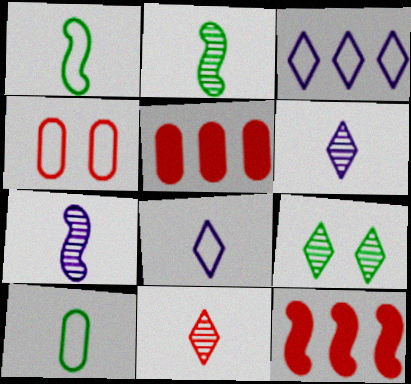[[1, 3, 4], 
[4, 11, 12]]